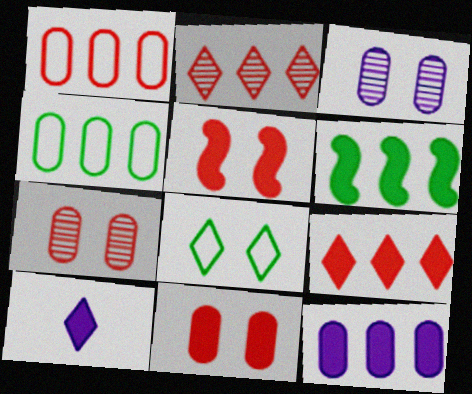[[2, 8, 10], 
[3, 5, 8], 
[6, 9, 12], 
[6, 10, 11]]